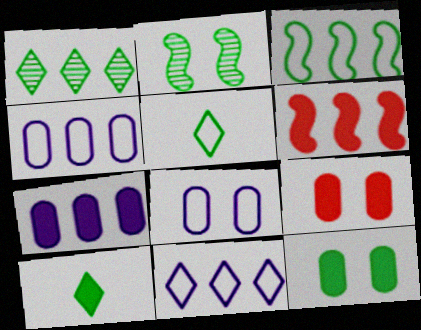[[1, 4, 6]]